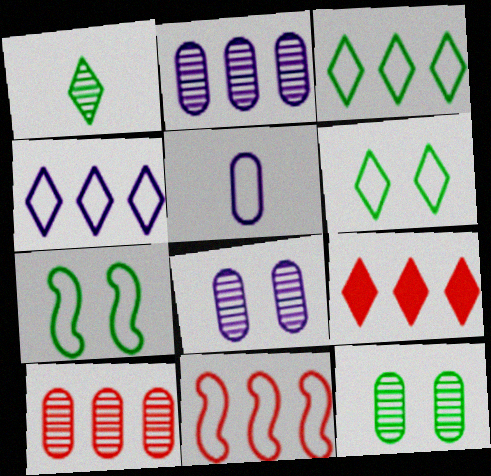[[5, 6, 11], 
[9, 10, 11]]